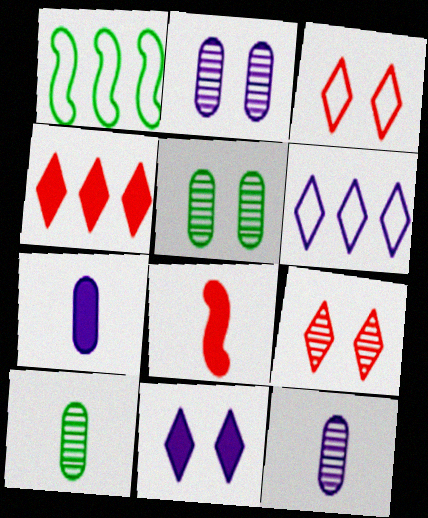[[1, 7, 9], 
[5, 6, 8]]